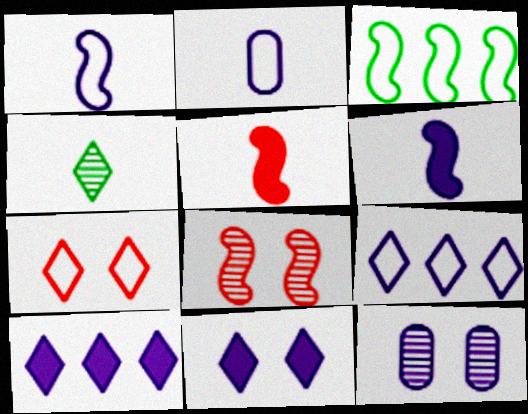[[1, 10, 12], 
[2, 3, 7], 
[2, 4, 5], 
[3, 6, 8], 
[4, 7, 10], 
[6, 9, 12]]